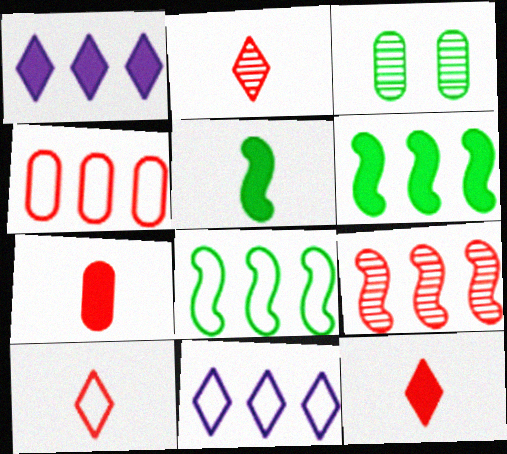[[2, 10, 12], 
[4, 8, 11]]